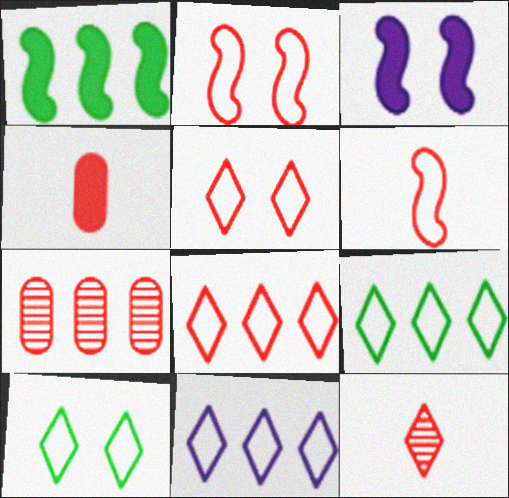[[1, 7, 11], 
[4, 6, 12], 
[8, 9, 11]]